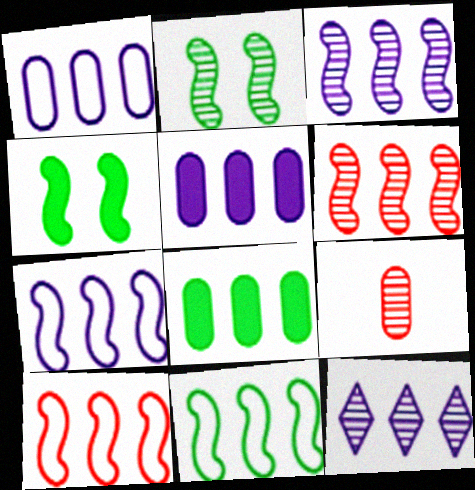[[2, 9, 12], 
[5, 7, 12], 
[7, 10, 11], 
[8, 10, 12]]